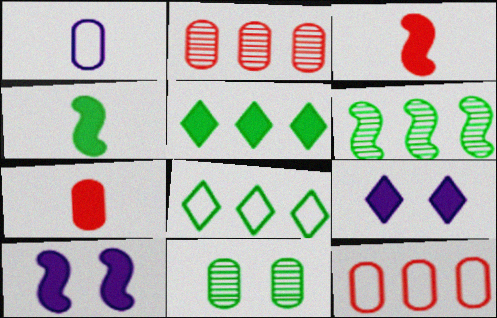[[4, 8, 11], 
[5, 7, 10]]